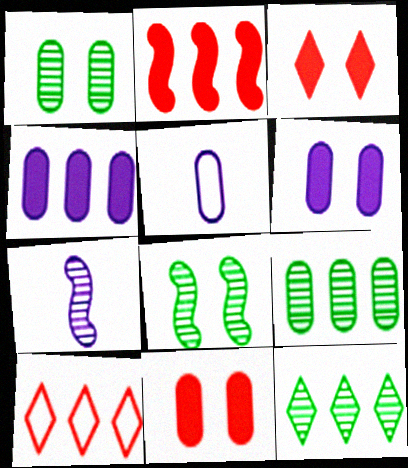[[5, 9, 11]]